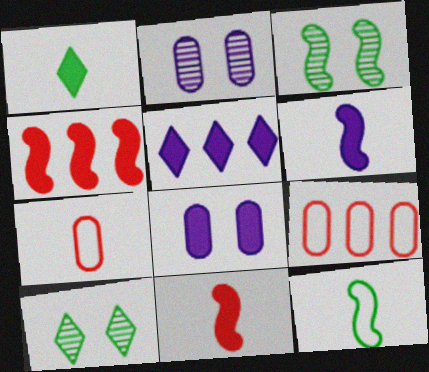[[1, 4, 8], 
[3, 5, 7], 
[5, 6, 8], 
[6, 9, 10]]